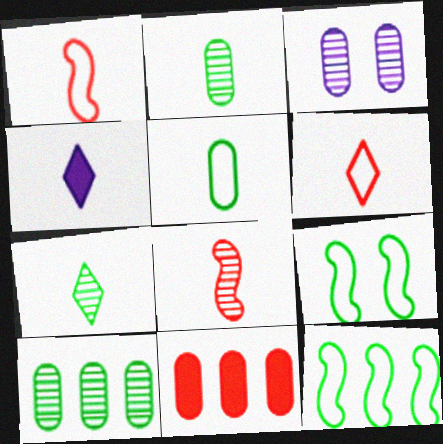[[1, 2, 4], 
[3, 5, 11], 
[4, 5, 8], 
[4, 6, 7]]